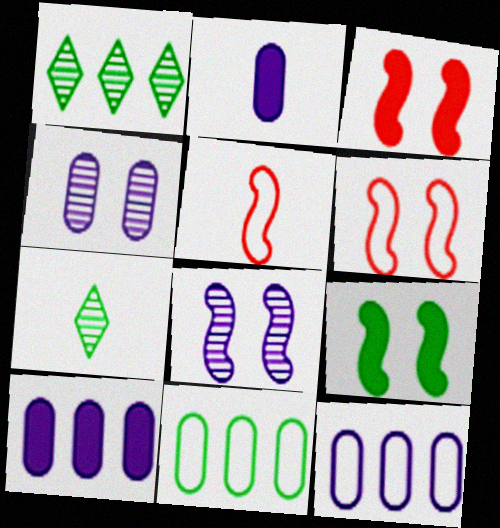[[1, 2, 6], 
[2, 4, 12], 
[2, 5, 7], 
[3, 7, 12], 
[6, 7, 10], 
[6, 8, 9], 
[7, 9, 11]]